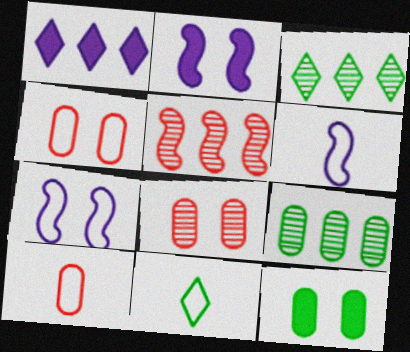[[2, 3, 10], 
[6, 10, 11]]